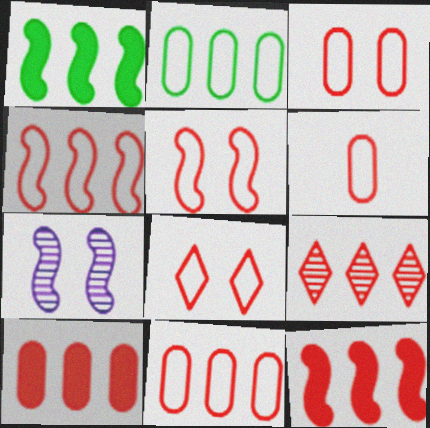[[3, 5, 8], 
[3, 6, 11], 
[4, 6, 8], 
[4, 9, 10], 
[9, 11, 12]]